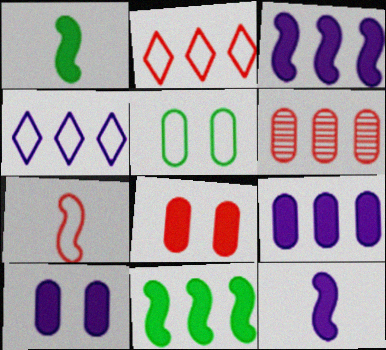[[4, 5, 7], 
[4, 6, 11]]